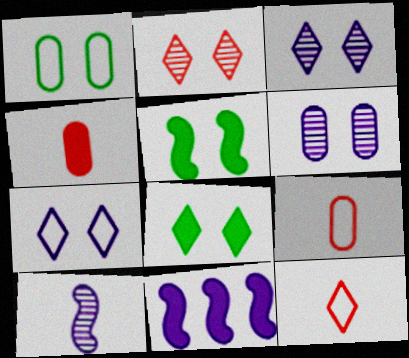[[2, 7, 8], 
[4, 8, 11]]